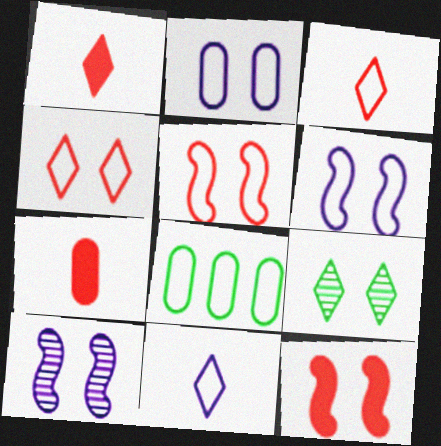[[1, 8, 10], 
[2, 9, 12], 
[3, 6, 8], 
[5, 8, 11]]